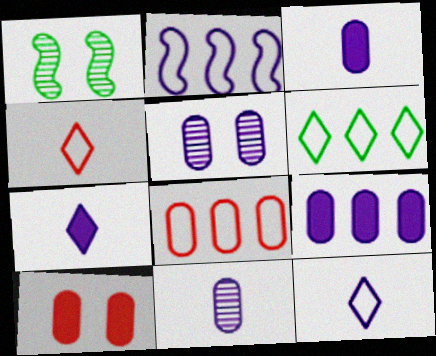[[1, 4, 9], 
[1, 7, 8], 
[2, 5, 7], 
[2, 6, 8]]